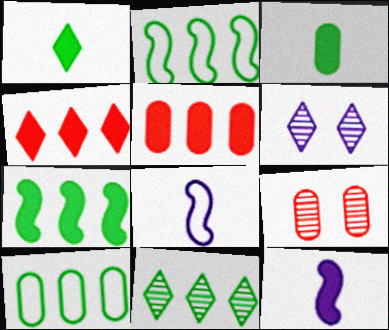[[7, 10, 11]]